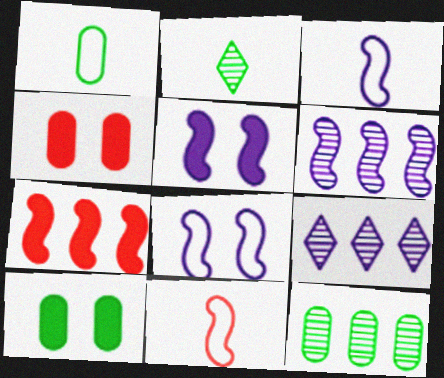[[1, 10, 12], 
[3, 5, 6], 
[9, 10, 11]]